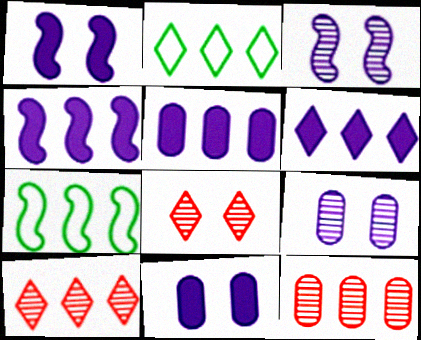[[2, 4, 12], 
[2, 6, 10], 
[4, 5, 6], 
[5, 7, 10], 
[6, 7, 12]]